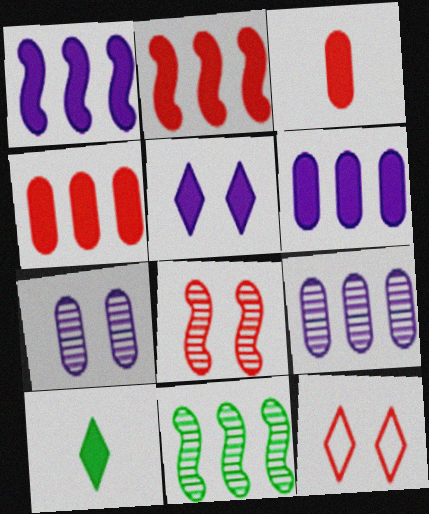[]